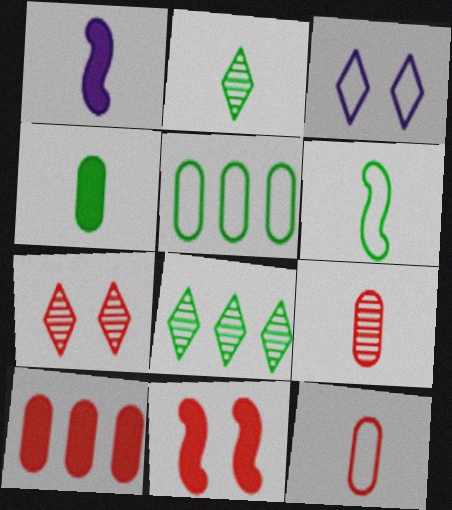[[1, 2, 12], 
[1, 5, 7], 
[2, 4, 6]]